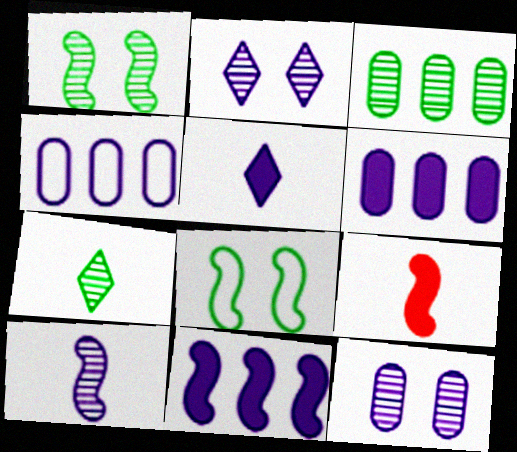[[1, 3, 7]]